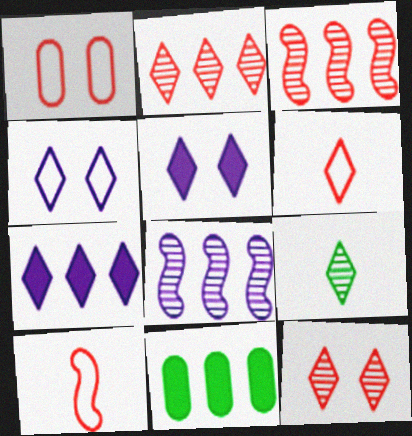[]